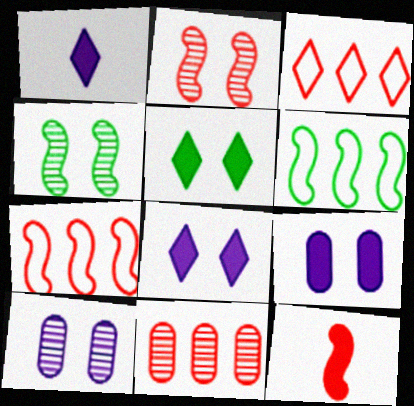[[2, 7, 12]]